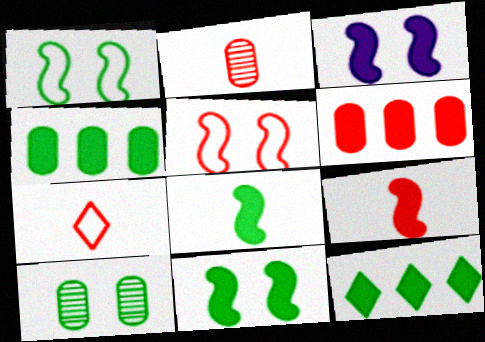[[2, 7, 9]]